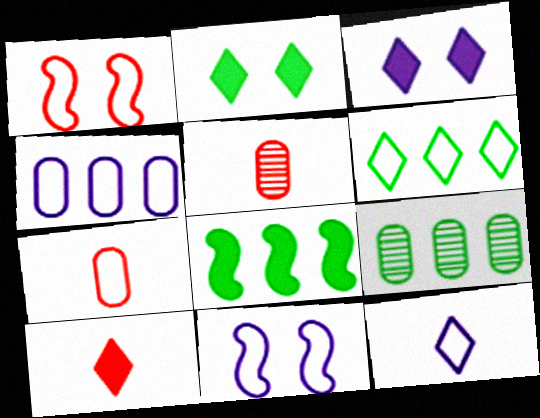[[4, 11, 12], 
[6, 7, 11], 
[6, 8, 9], 
[9, 10, 11]]